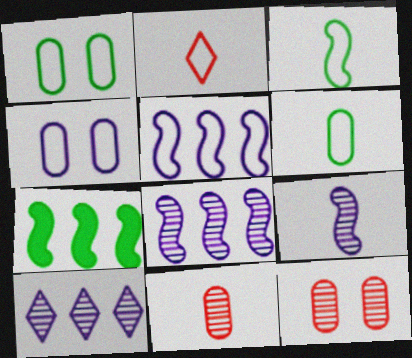[[1, 2, 5]]